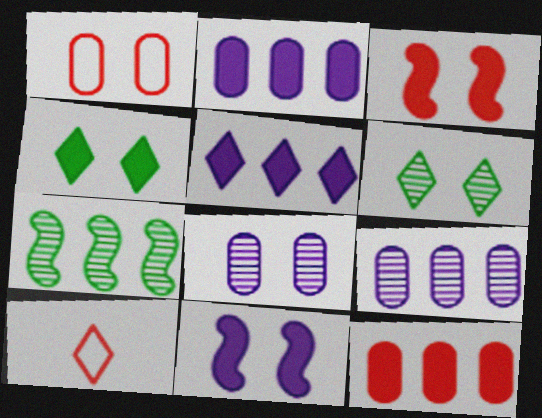[[1, 6, 11], 
[5, 6, 10]]